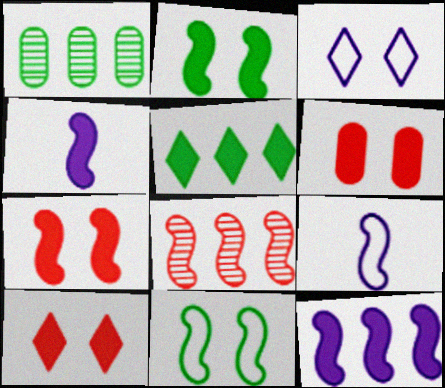[[1, 9, 10], 
[2, 8, 9], 
[4, 5, 6], 
[4, 8, 11], 
[6, 7, 10]]